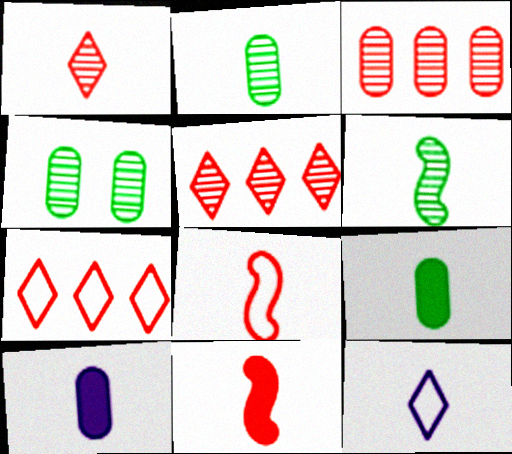[[2, 11, 12]]